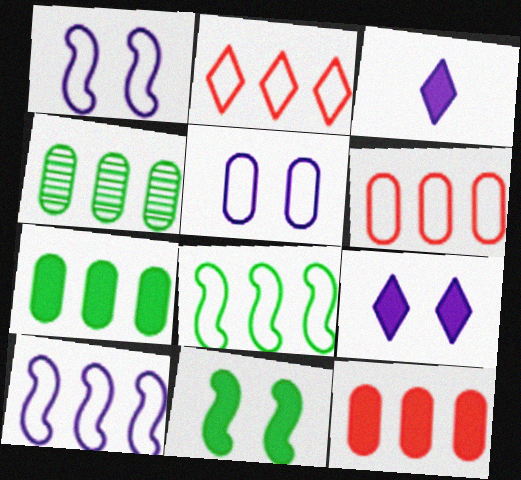[[3, 11, 12]]